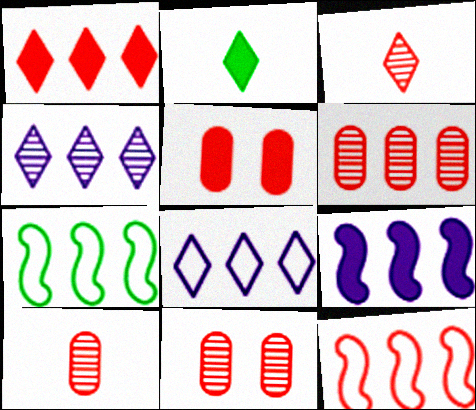[[1, 6, 12], 
[2, 5, 9], 
[3, 5, 12], 
[6, 10, 11]]